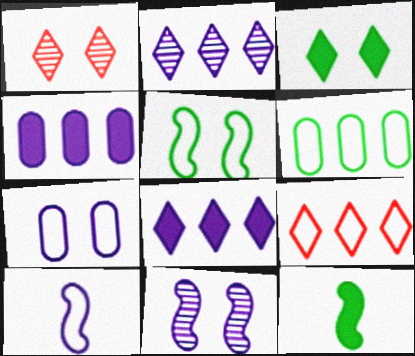[]